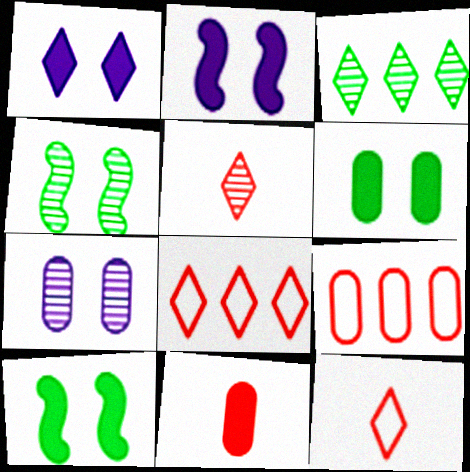[[1, 3, 12]]